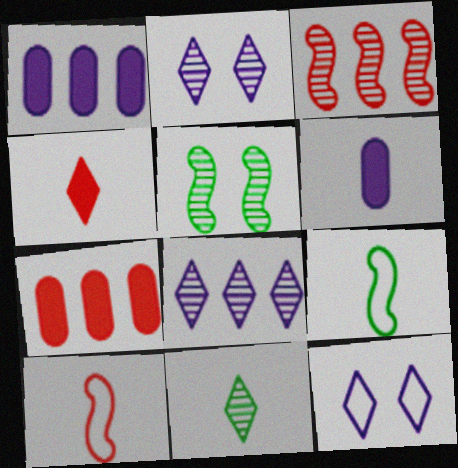[[2, 7, 9], 
[6, 10, 11]]